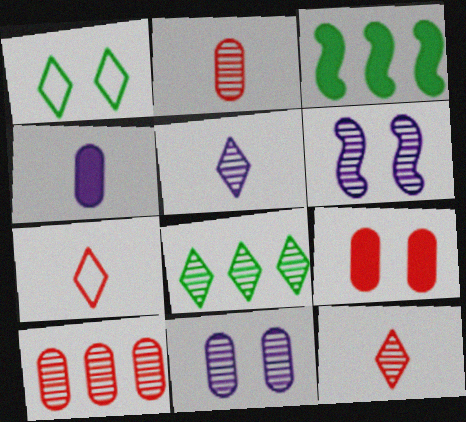[[1, 6, 9], 
[2, 6, 8], 
[3, 7, 11]]